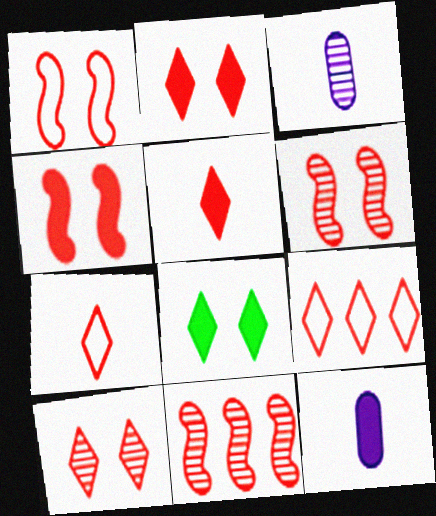[[1, 4, 6], 
[5, 9, 10]]